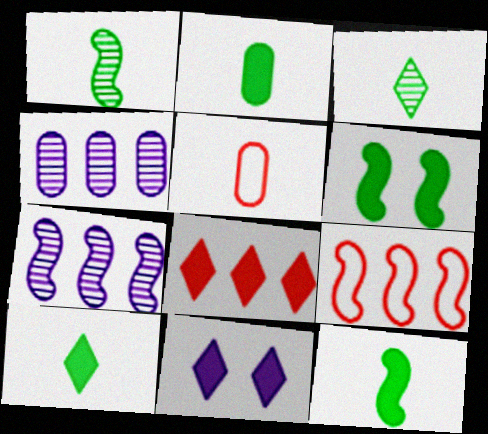[[2, 10, 12], 
[8, 10, 11]]